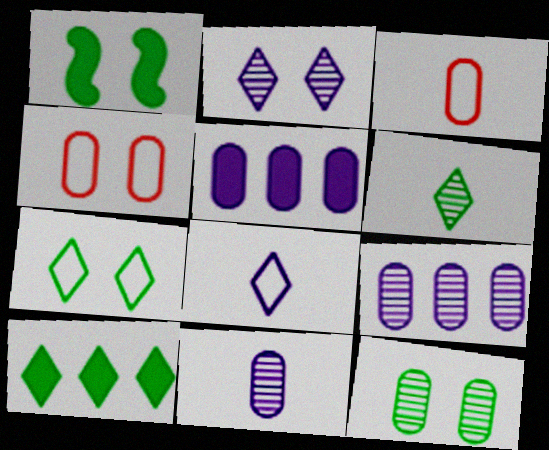[[1, 2, 4], 
[1, 7, 12], 
[3, 5, 12], 
[6, 7, 10]]